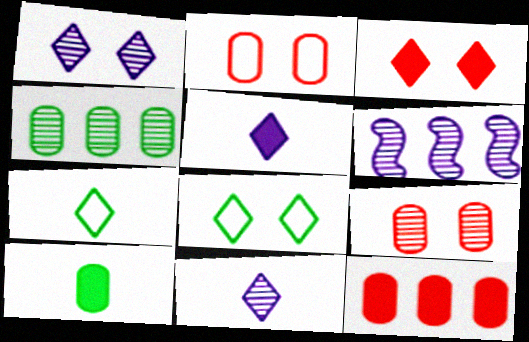[[1, 3, 8]]